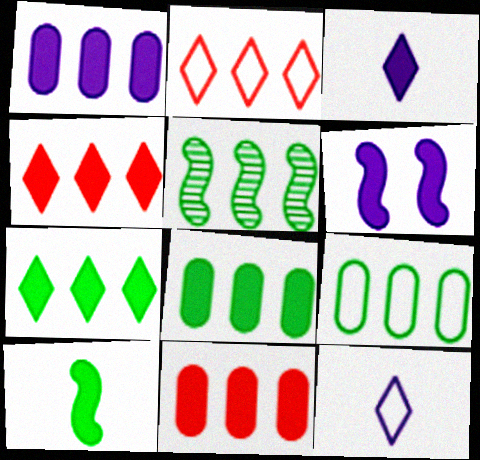[[1, 2, 5], 
[1, 3, 6], 
[1, 8, 11], 
[5, 7, 9]]